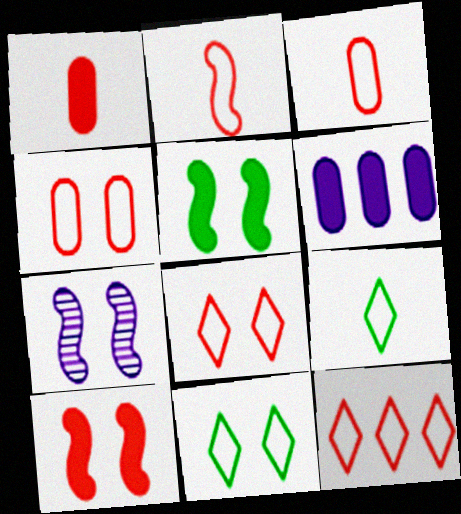[[2, 4, 12]]